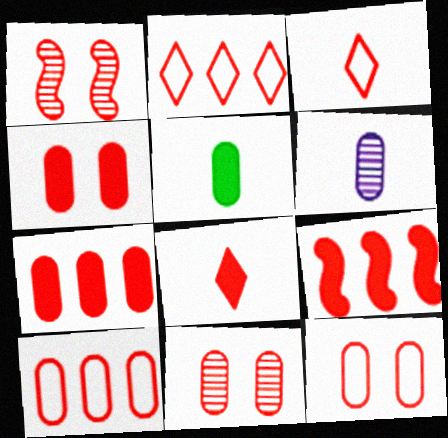[[1, 3, 7], 
[1, 8, 10], 
[3, 9, 11], 
[4, 8, 9], 
[4, 11, 12]]